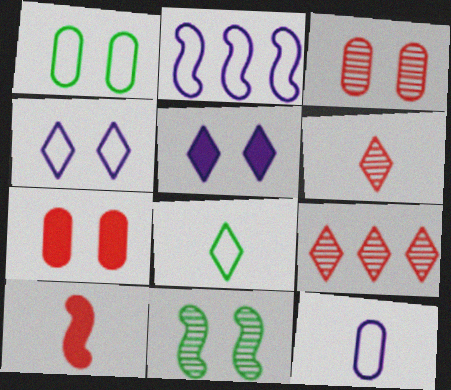[[2, 4, 12], 
[2, 10, 11], 
[4, 7, 11], 
[5, 8, 9]]